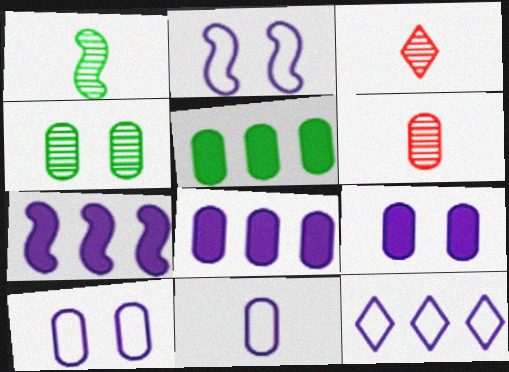[[2, 3, 5], 
[2, 11, 12], 
[5, 6, 10]]